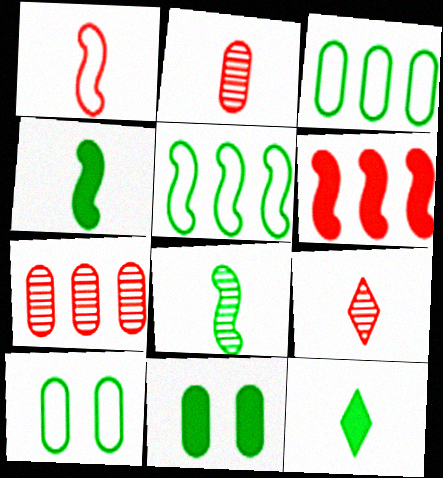[]